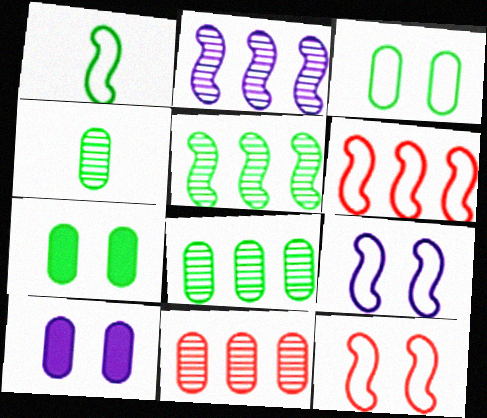[[1, 6, 9]]